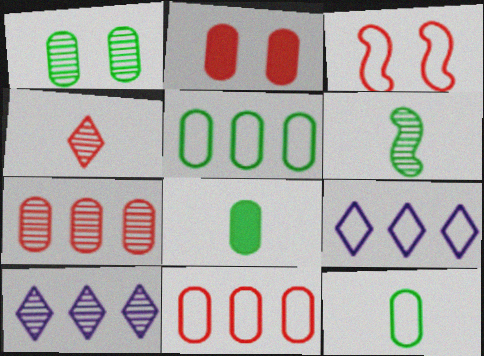[[1, 5, 8], 
[2, 6, 9], 
[3, 8, 10], 
[3, 9, 12]]